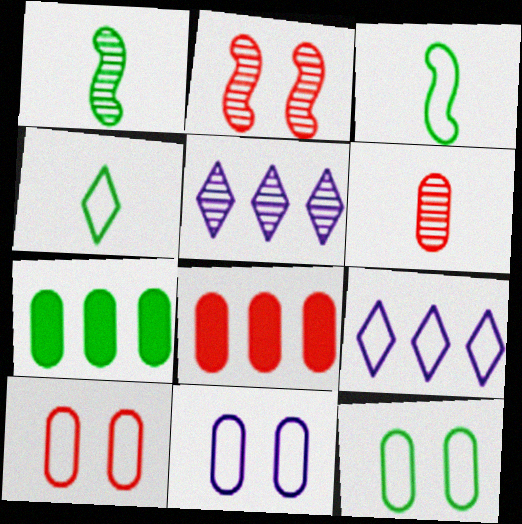[[3, 9, 10], 
[6, 7, 11], 
[6, 8, 10], 
[10, 11, 12]]